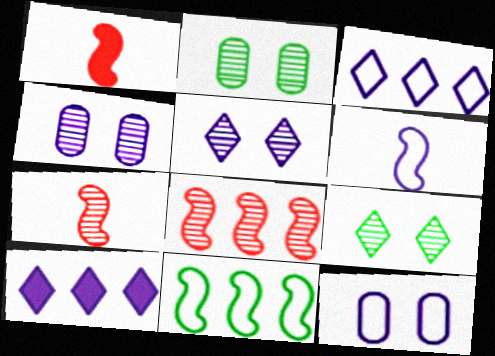[[1, 2, 3], 
[3, 6, 12], 
[4, 6, 10]]